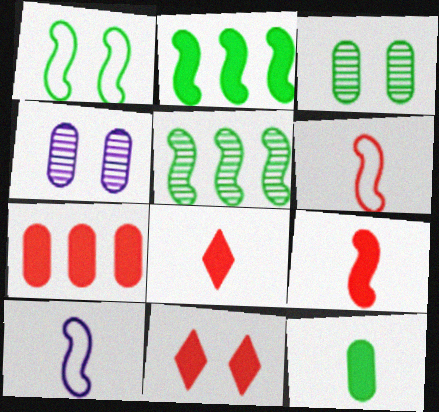[[1, 4, 11], 
[7, 9, 11]]